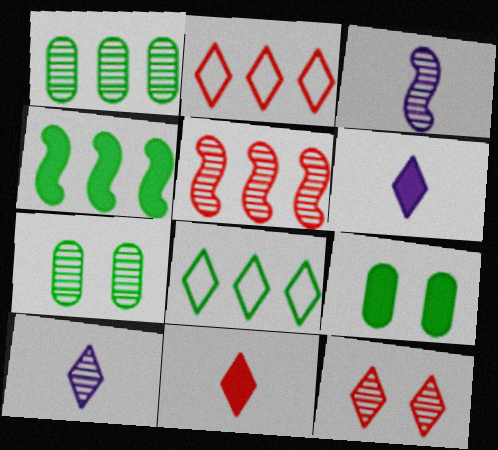[[1, 3, 12], 
[1, 4, 8], 
[2, 3, 9], 
[2, 11, 12], 
[5, 7, 10], 
[6, 8, 12]]